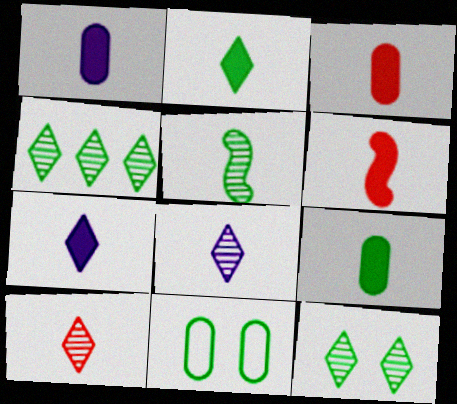[[1, 2, 6], 
[1, 3, 9], 
[6, 7, 9]]